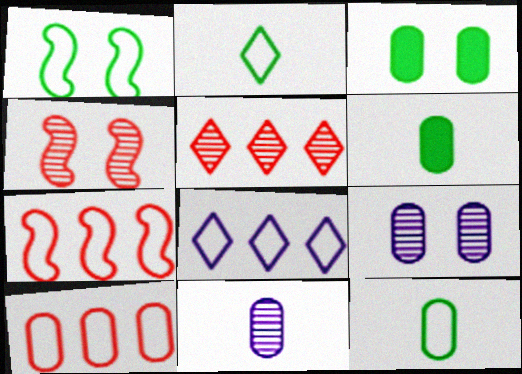[[3, 10, 11], 
[4, 6, 8], 
[6, 9, 10]]